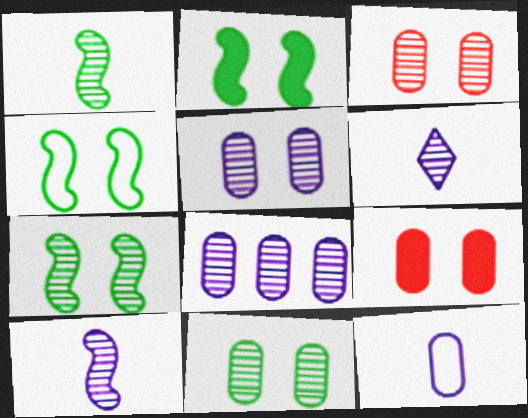[[2, 4, 7], 
[3, 5, 11]]